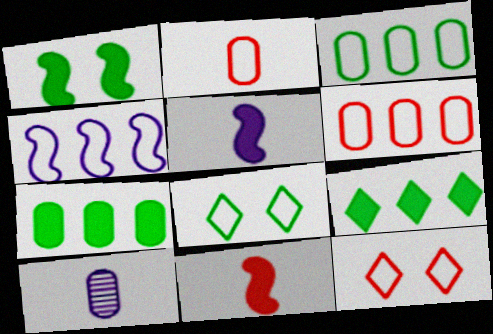[[2, 4, 8]]